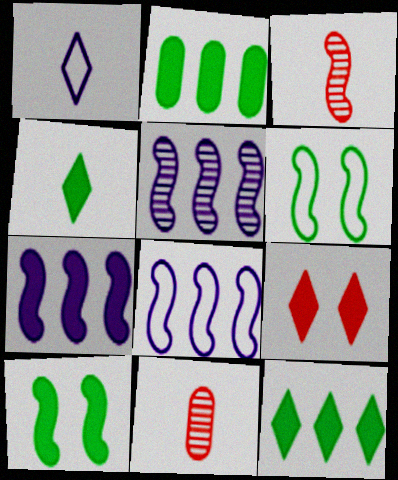[[2, 4, 10], 
[3, 6, 7], 
[3, 8, 10], 
[5, 7, 8]]